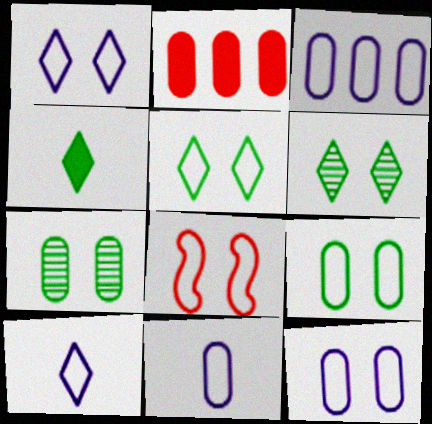[[1, 8, 9], 
[2, 7, 11], 
[3, 11, 12], 
[5, 8, 12]]